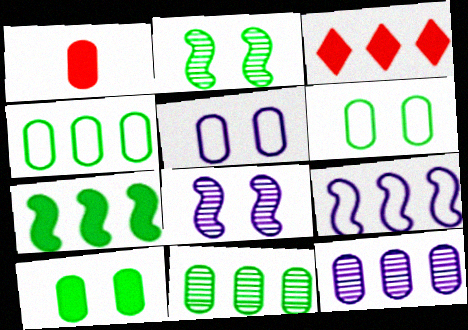[[1, 5, 11], 
[1, 6, 12], 
[3, 9, 11]]